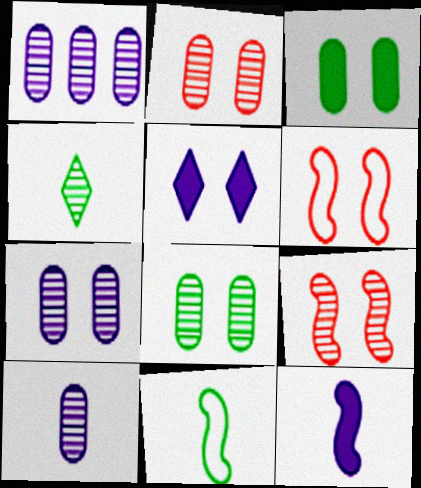[[1, 4, 9], 
[1, 7, 10], 
[2, 7, 8], 
[5, 6, 8]]